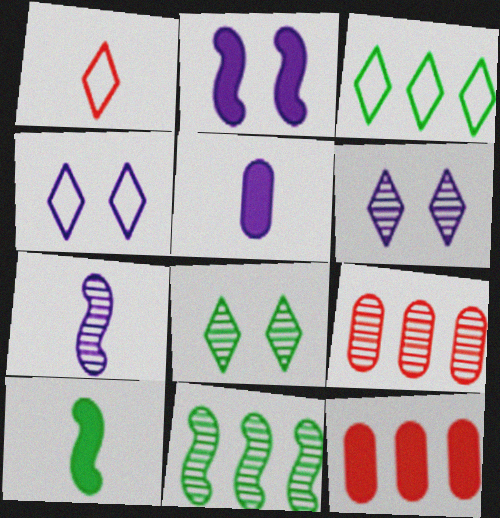[[1, 3, 4], 
[4, 9, 10], 
[7, 8, 9]]